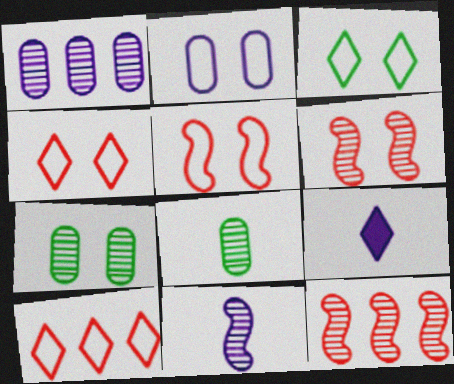[[2, 3, 5]]